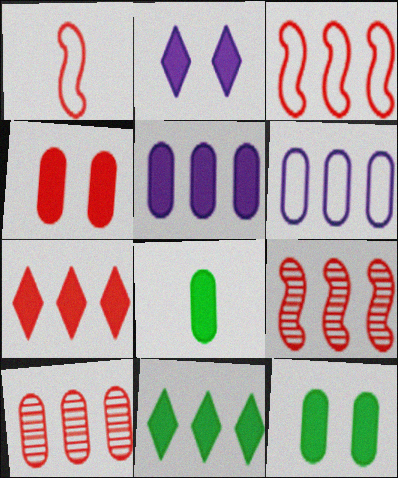[[3, 7, 10], 
[4, 5, 8], 
[6, 9, 11]]